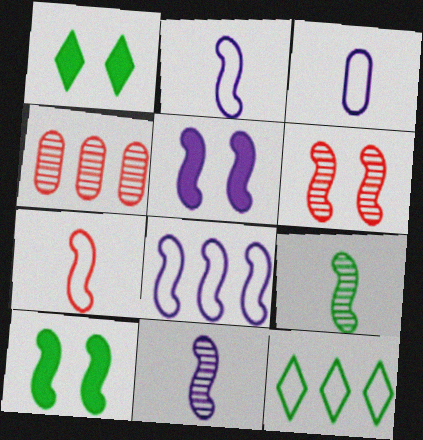[[1, 2, 4], 
[5, 8, 11]]